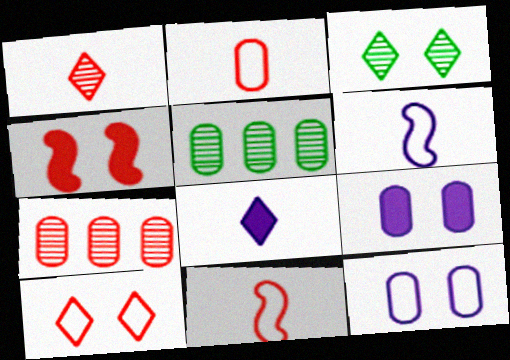[[2, 5, 9], 
[3, 4, 12]]